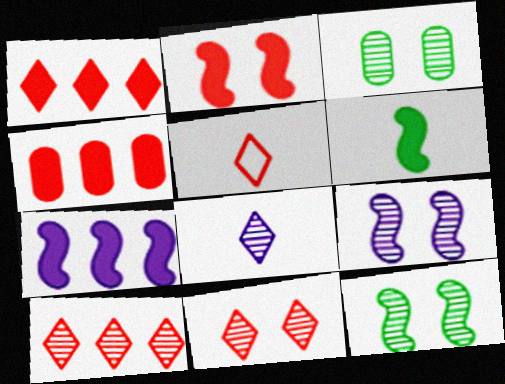[[1, 5, 11], 
[2, 6, 7], 
[3, 5, 7], 
[3, 9, 11]]